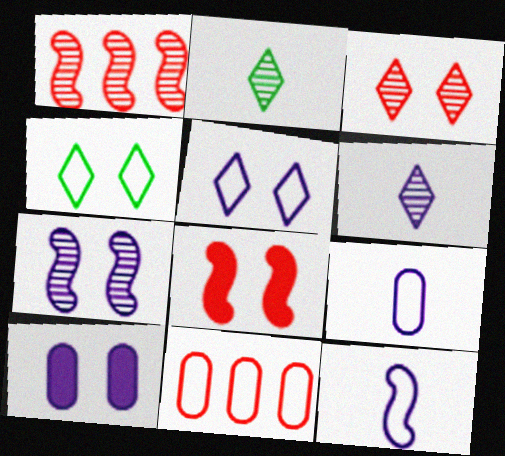[[4, 11, 12], 
[5, 7, 10]]